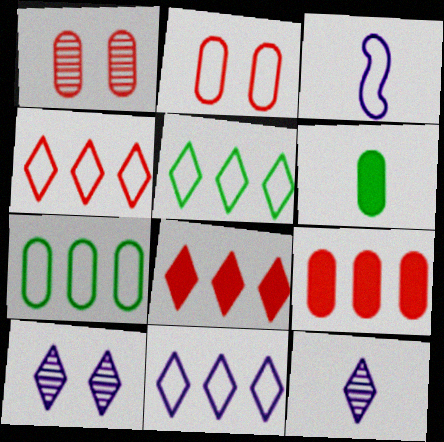[[2, 3, 5], 
[4, 5, 11]]